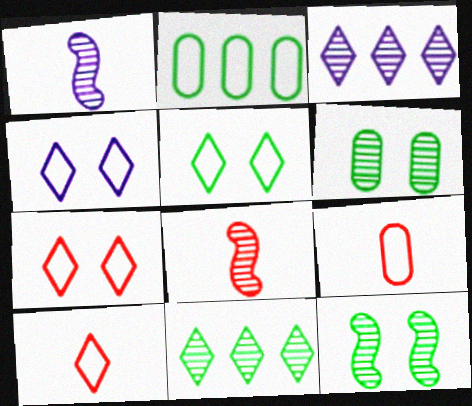[[3, 6, 8], 
[4, 5, 7]]